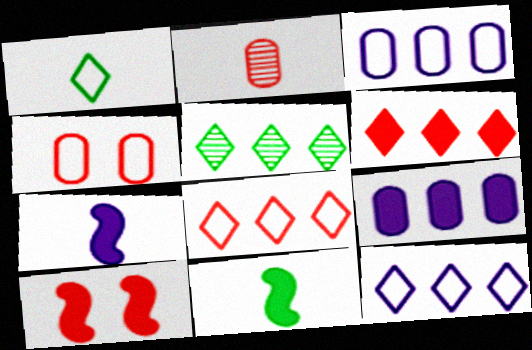[[1, 2, 7], 
[2, 8, 10], 
[4, 5, 7], 
[5, 6, 12]]